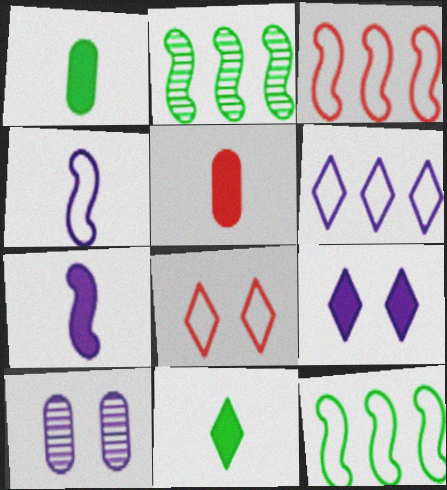[[3, 10, 11], 
[5, 7, 11], 
[6, 7, 10]]